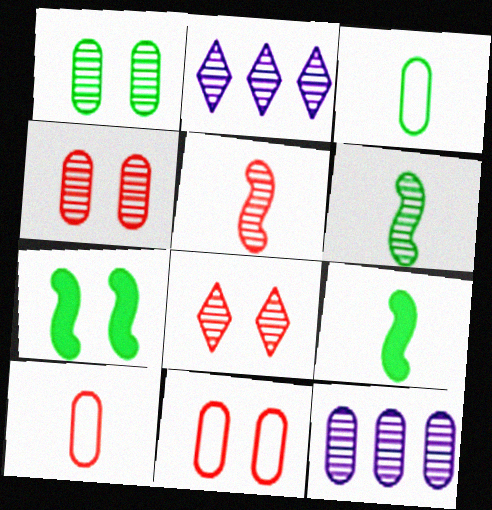[[1, 2, 5], 
[2, 4, 6], 
[2, 7, 10], 
[2, 9, 11], 
[6, 8, 12]]